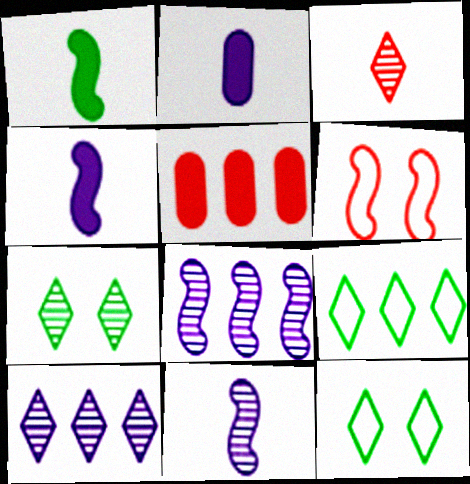[[1, 6, 8], 
[3, 5, 6], 
[3, 7, 10], 
[5, 8, 9], 
[5, 11, 12]]